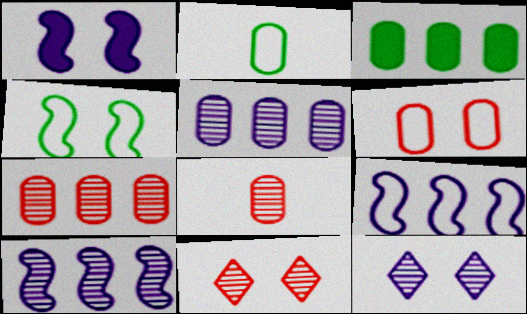[]